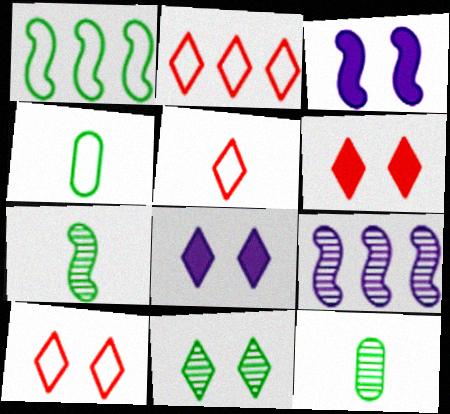[[2, 3, 12], 
[2, 5, 10], 
[4, 6, 9], 
[8, 10, 11]]